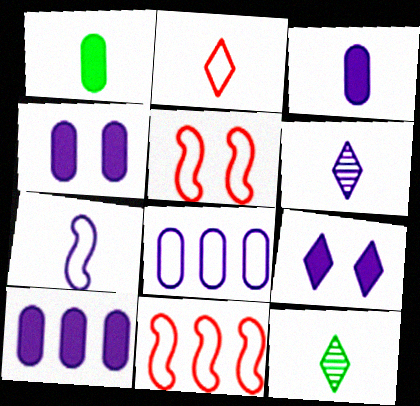[[3, 4, 10], 
[3, 6, 7], 
[4, 11, 12], 
[5, 10, 12]]